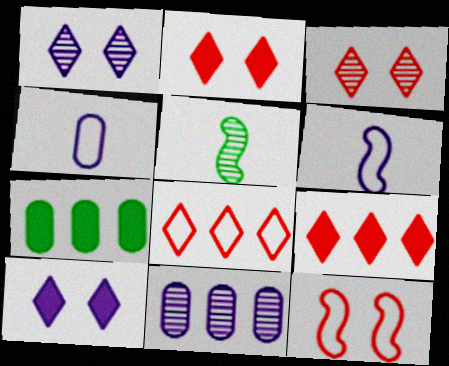[[3, 5, 11], 
[3, 6, 7], 
[6, 10, 11]]